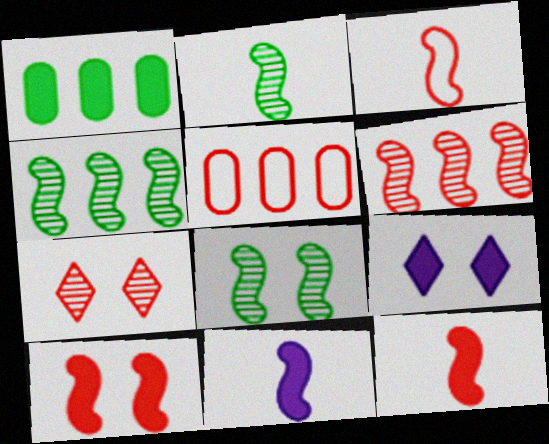[[1, 9, 12], 
[2, 3, 11], 
[2, 4, 8], 
[2, 5, 9], 
[3, 6, 10], 
[5, 7, 12]]